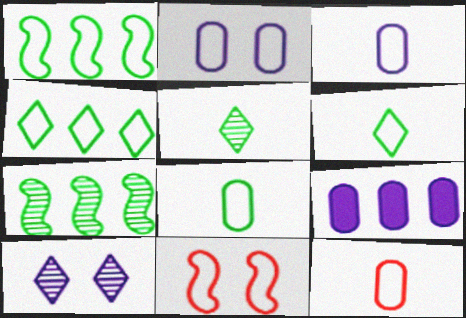[[3, 4, 11], 
[3, 8, 12], 
[5, 9, 11]]